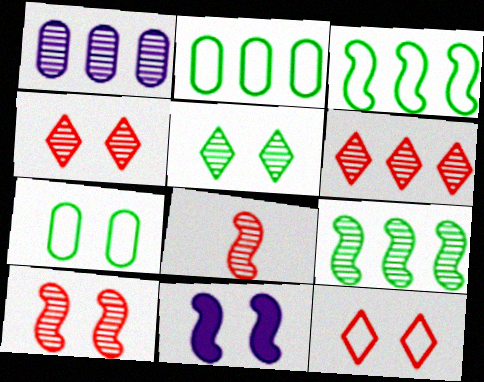[[1, 5, 8], 
[1, 6, 9], 
[3, 8, 11], 
[4, 7, 11]]